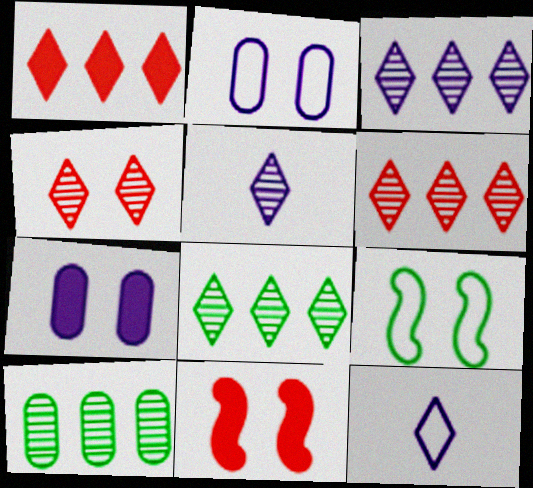[[3, 6, 8], 
[4, 5, 8], 
[4, 7, 9], 
[10, 11, 12]]